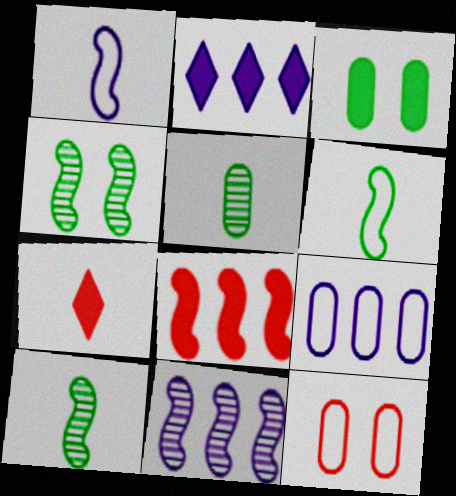[[1, 4, 8], 
[1, 5, 7], 
[2, 9, 11], 
[2, 10, 12], 
[4, 7, 9]]